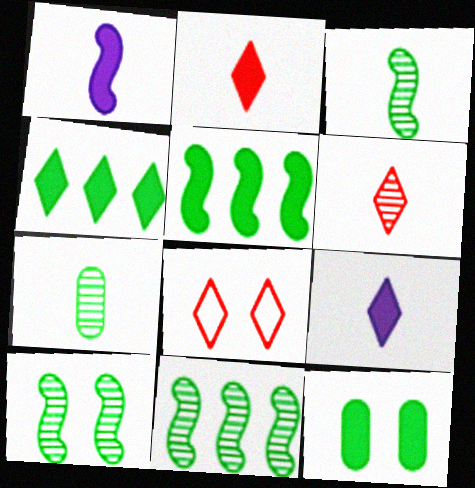[[3, 10, 11]]